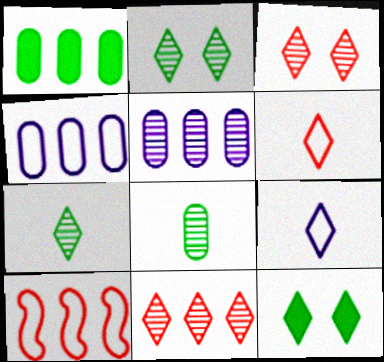[[9, 11, 12]]